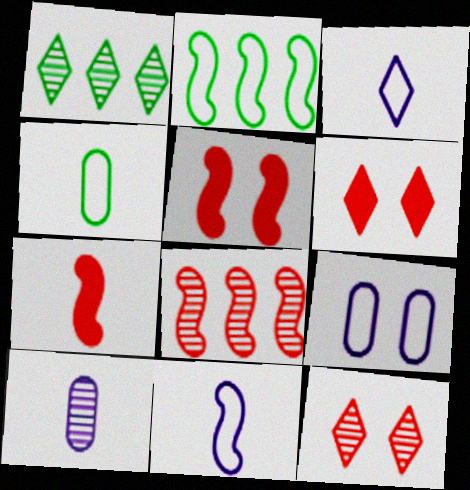[[1, 3, 6], 
[1, 7, 9], 
[2, 6, 10]]